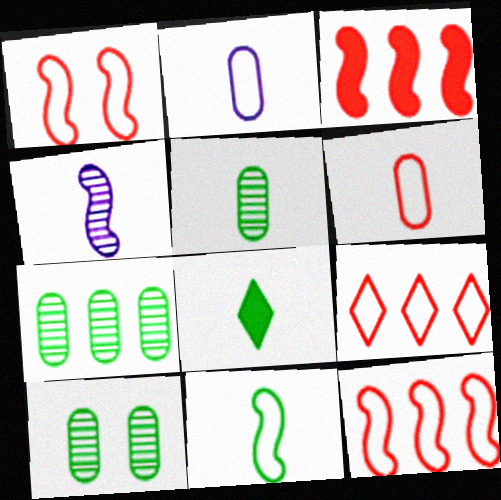[[1, 6, 9], 
[4, 6, 8], 
[5, 7, 10], 
[5, 8, 11]]